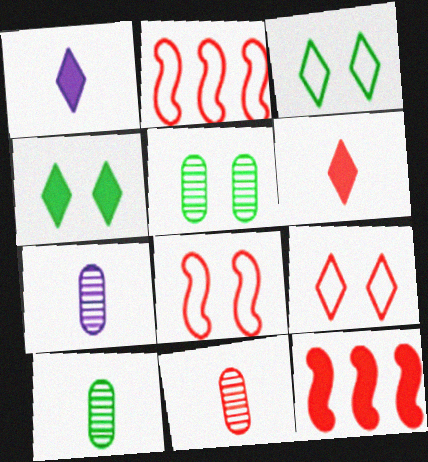[[1, 2, 5], 
[2, 4, 7], 
[3, 7, 12], 
[7, 10, 11], 
[9, 11, 12]]